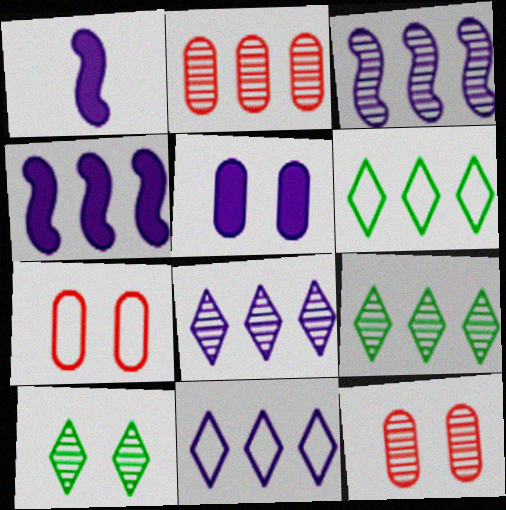[[1, 6, 12], 
[1, 7, 9], 
[2, 3, 9], 
[2, 4, 6]]